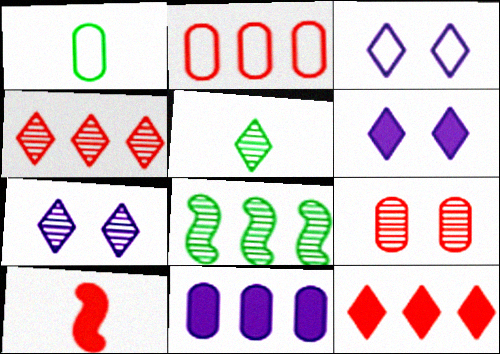[[1, 9, 11], 
[3, 5, 12], 
[3, 6, 7], 
[4, 5, 7]]